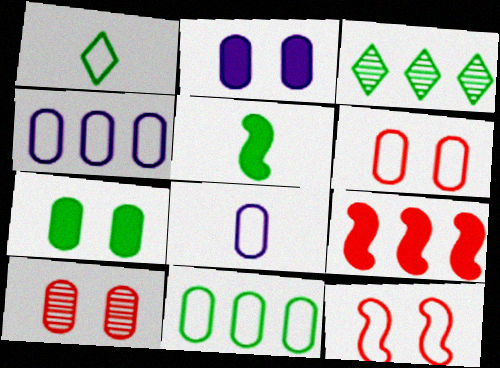[[1, 4, 12], 
[3, 4, 9], 
[6, 8, 11]]